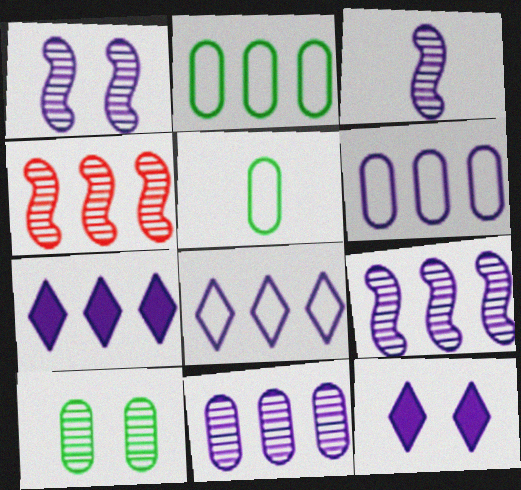[[1, 3, 9], 
[2, 4, 7], 
[3, 6, 12], 
[4, 5, 12], 
[6, 7, 9]]